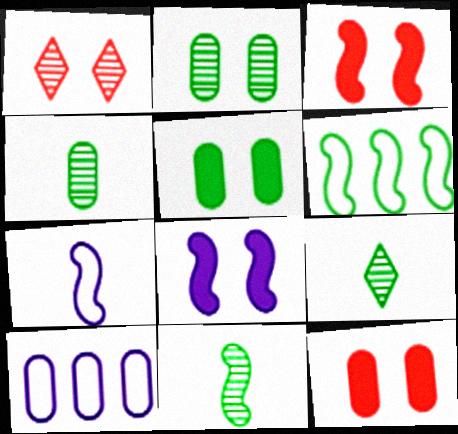[[3, 9, 10], 
[4, 9, 11], 
[4, 10, 12], 
[5, 6, 9]]